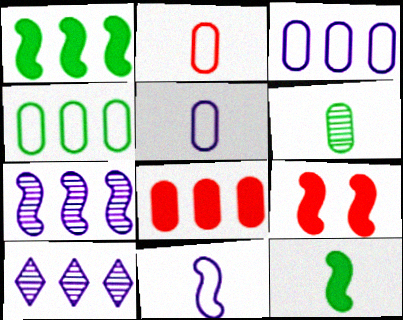[]